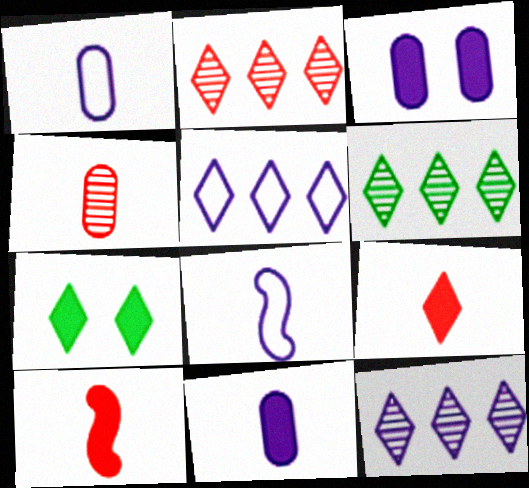[[2, 6, 12], 
[3, 8, 12]]